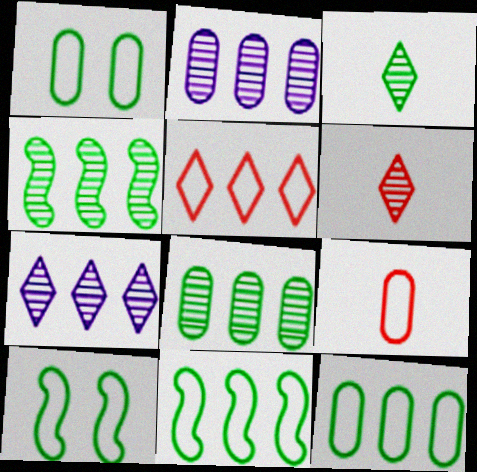[]